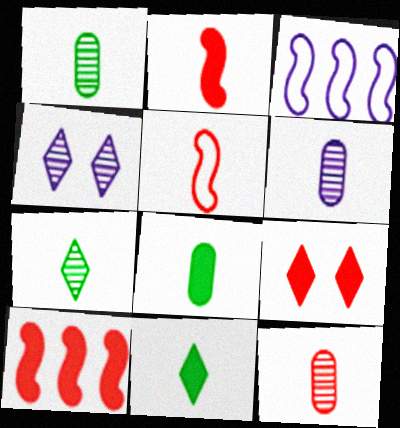[[1, 3, 9], 
[1, 6, 12], 
[5, 6, 11]]